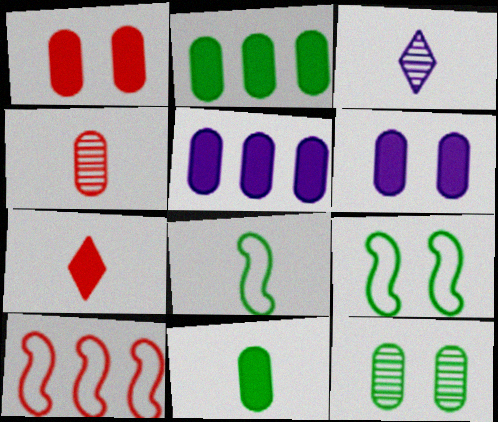[[1, 5, 11]]